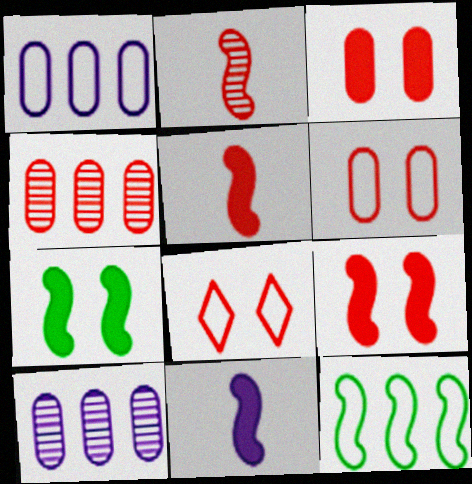[[4, 5, 8]]